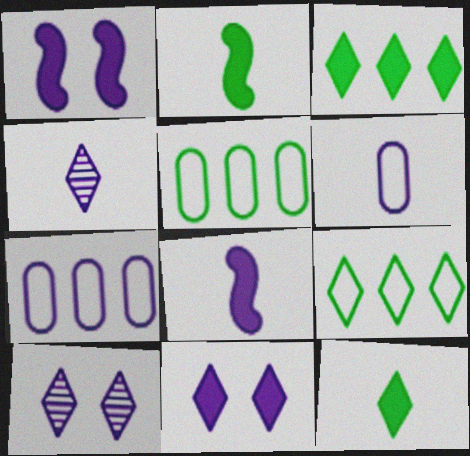[[1, 4, 7], 
[4, 6, 8], 
[7, 8, 10]]